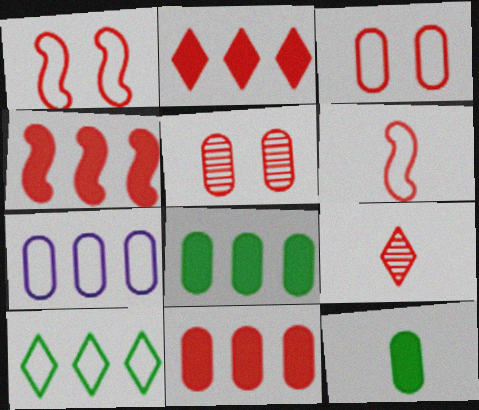[[1, 9, 11], 
[2, 4, 11], 
[2, 5, 6], 
[3, 4, 9], 
[5, 7, 12]]